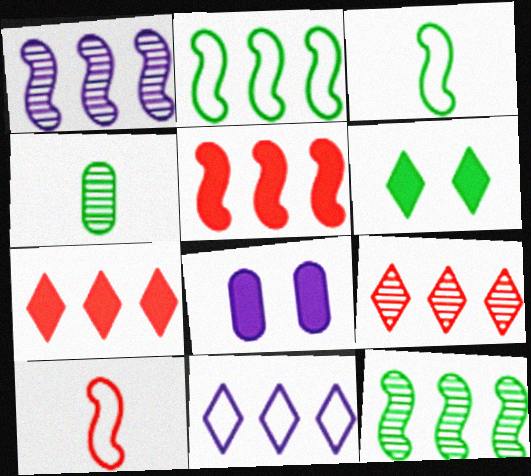[[1, 2, 5], 
[2, 4, 6], 
[3, 8, 9]]